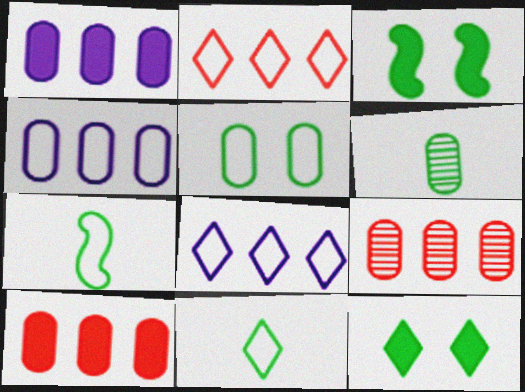[]